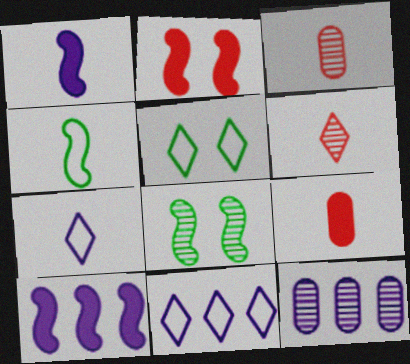[[3, 5, 10], 
[6, 8, 12], 
[8, 9, 11], 
[10, 11, 12]]